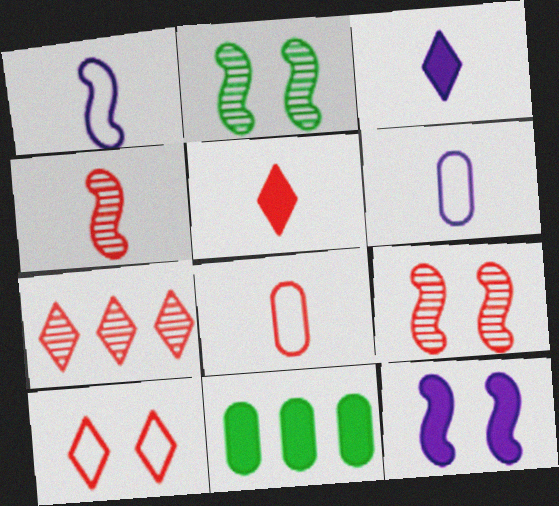[[4, 5, 8], 
[5, 7, 10], 
[5, 11, 12]]